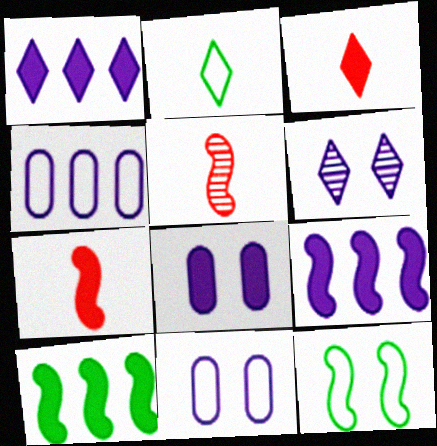[[3, 8, 10], 
[5, 9, 12]]